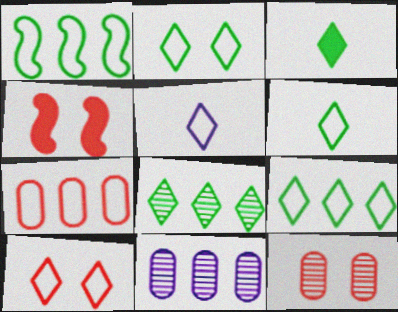[[2, 3, 8], 
[2, 6, 9], 
[4, 6, 11], 
[4, 10, 12], 
[5, 9, 10]]